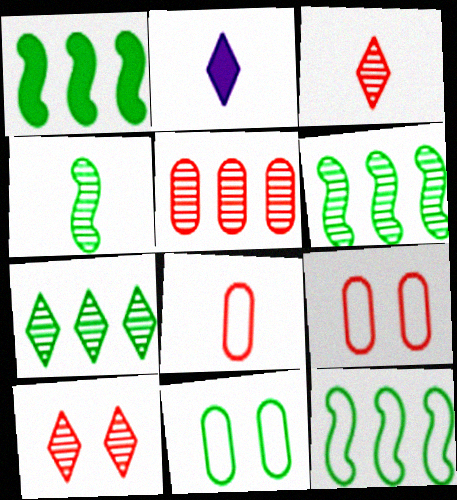[[1, 6, 12], 
[2, 4, 8], 
[2, 6, 9]]